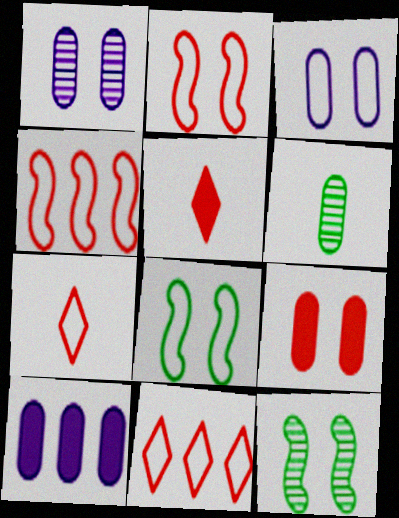[[7, 10, 12]]